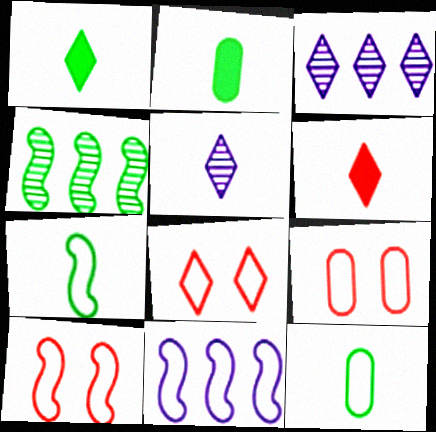[[1, 3, 8], 
[2, 3, 10], 
[7, 10, 11], 
[8, 9, 10], 
[8, 11, 12]]